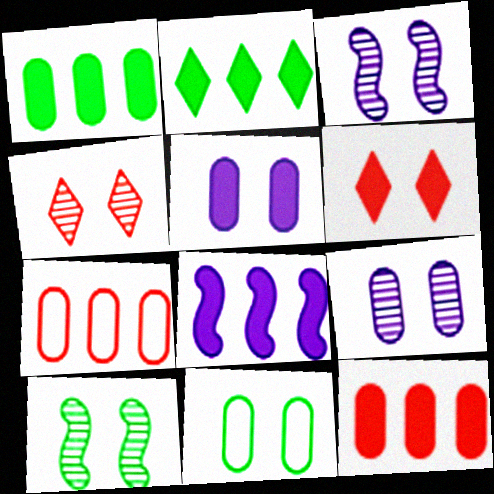[[2, 8, 12], 
[3, 6, 11], 
[4, 9, 10]]